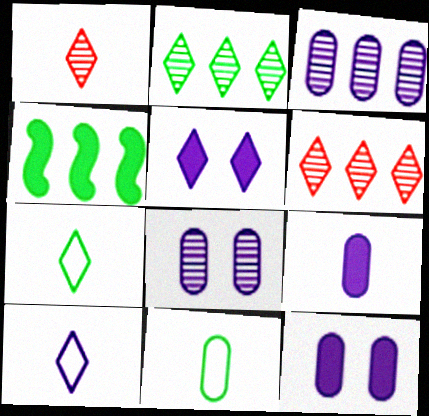[[5, 6, 7]]